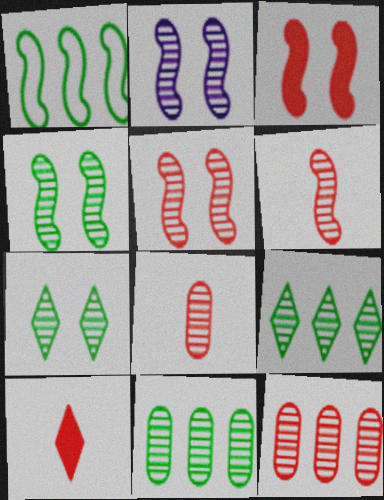[[2, 4, 5], 
[2, 8, 9]]